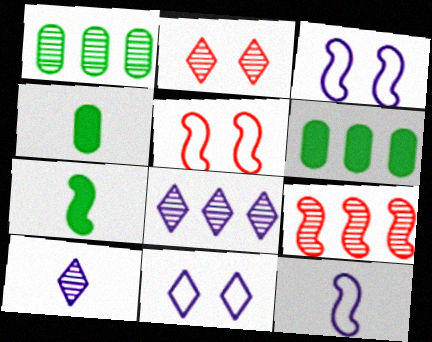[[1, 8, 9], 
[2, 6, 12], 
[3, 7, 9], 
[4, 5, 8], 
[4, 9, 11], 
[5, 6, 10]]